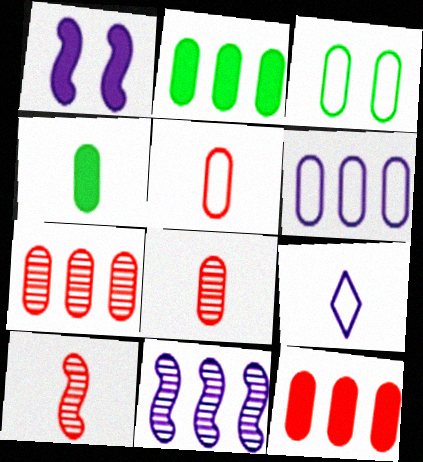[[2, 6, 7], 
[3, 5, 6], 
[4, 9, 10]]